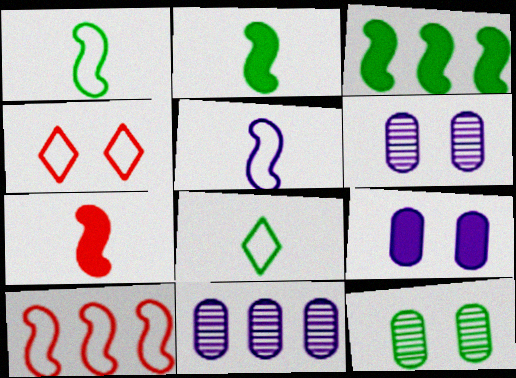[[2, 4, 11], 
[3, 8, 12]]